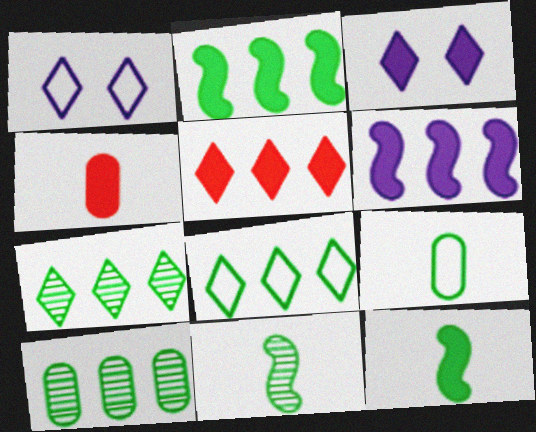[[2, 3, 4], 
[2, 8, 10]]